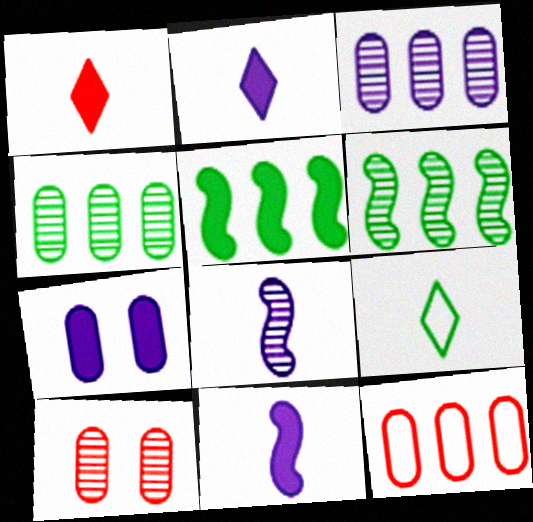[[1, 5, 7]]